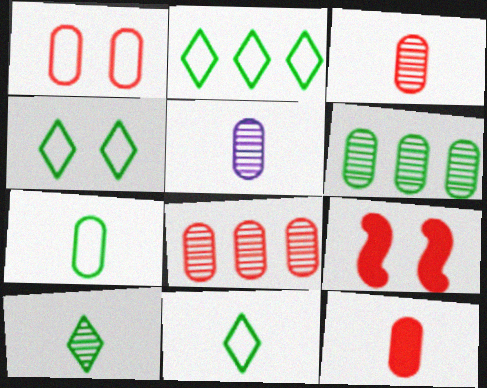[[1, 8, 12], 
[2, 4, 11], 
[2, 5, 9], 
[5, 7, 12]]